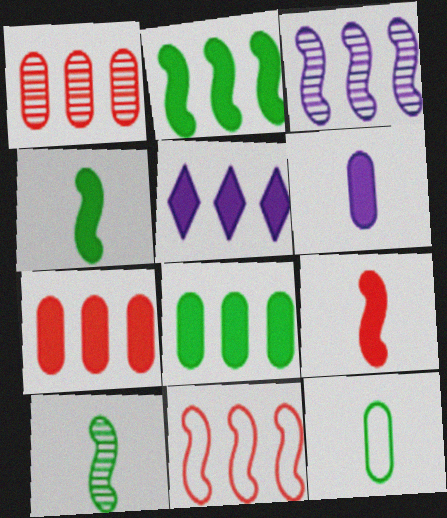[[2, 3, 11], 
[2, 5, 7]]